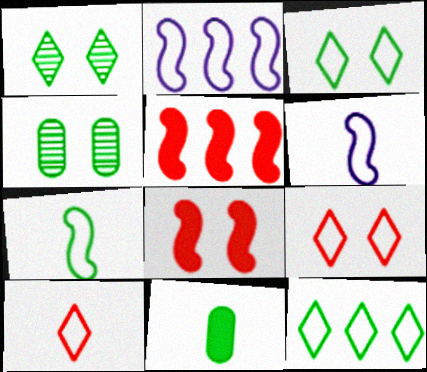[]